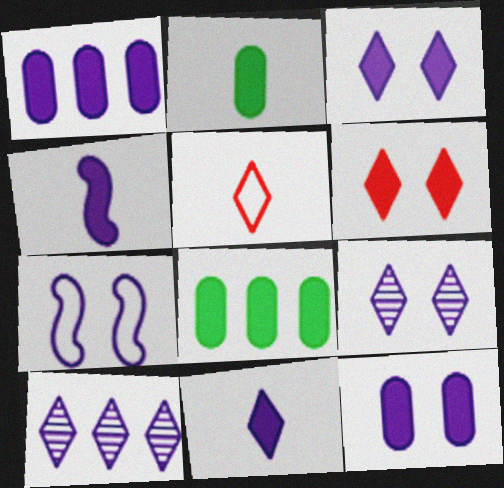[[1, 3, 4], 
[4, 6, 8], 
[7, 9, 12]]